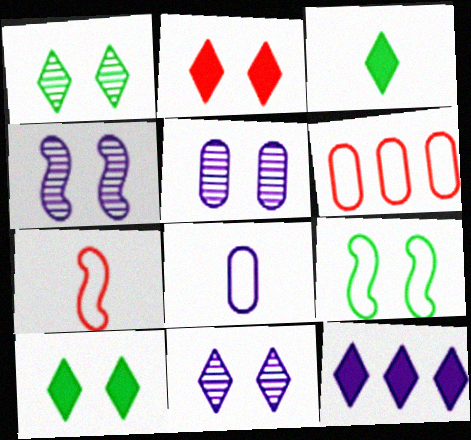[[2, 3, 12], 
[2, 5, 9], 
[3, 4, 6], 
[4, 5, 11], 
[4, 8, 12]]